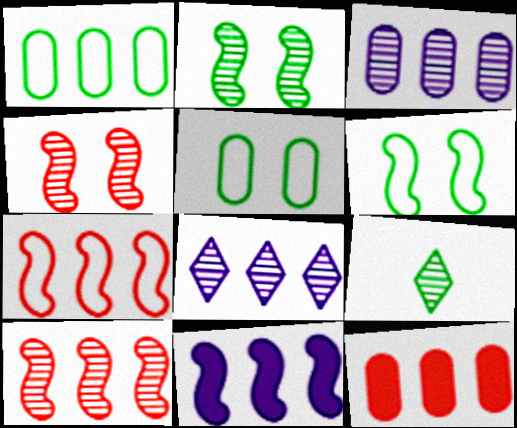[[1, 3, 12], 
[3, 4, 9]]